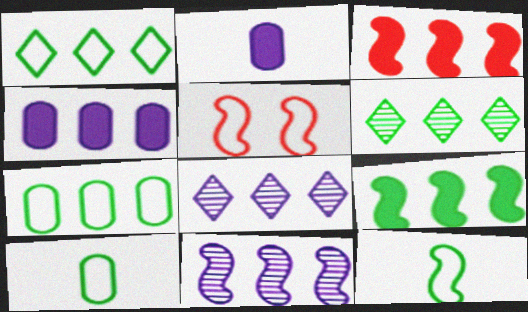[[2, 5, 6], 
[3, 7, 8], 
[6, 7, 9]]